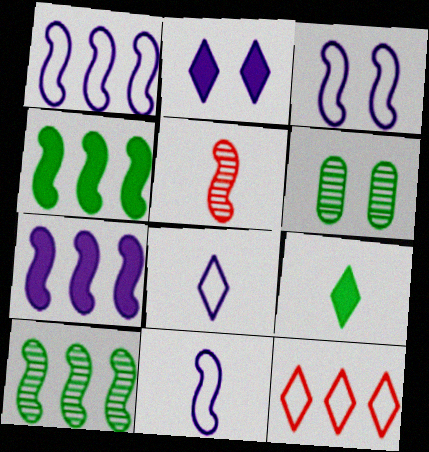[[1, 3, 11], 
[3, 4, 5]]